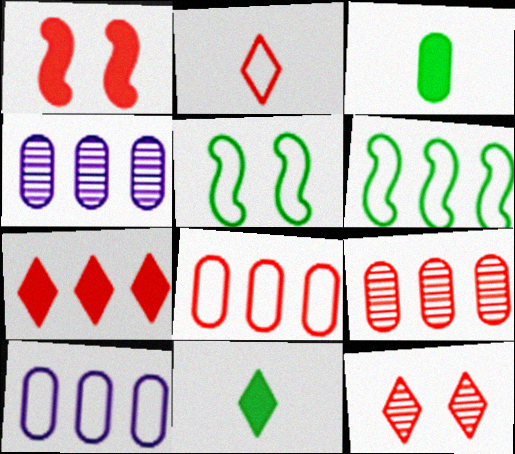[[1, 2, 9], 
[2, 5, 10], 
[2, 7, 12], 
[4, 6, 7]]